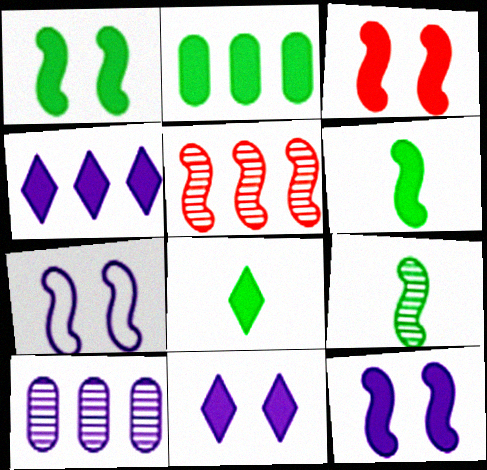[[1, 2, 8], 
[1, 3, 12], 
[5, 6, 7]]